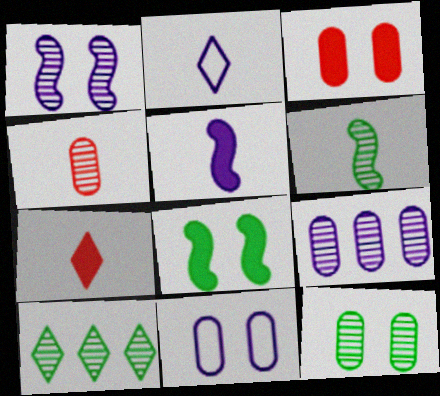[[1, 4, 10], 
[3, 11, 12], 
[4, 9, 12], 
[6, 10, 12]]